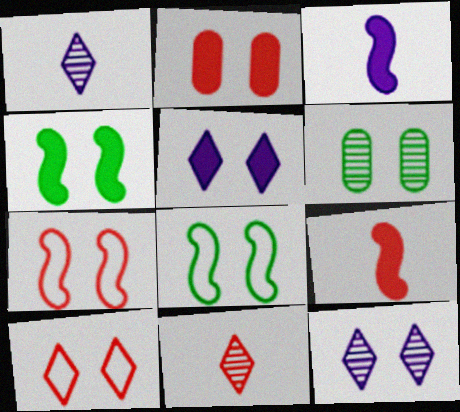[[2, 4, 5], 
[2, 8, 12], 
[5, 6, 7]]